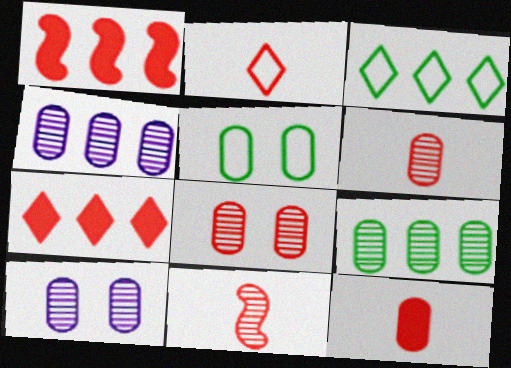[[1, 2, 8], 
[1, 3, 4], 
[2, 11, 12], 
[4, 5, 12], 
[6, 9, 10]]